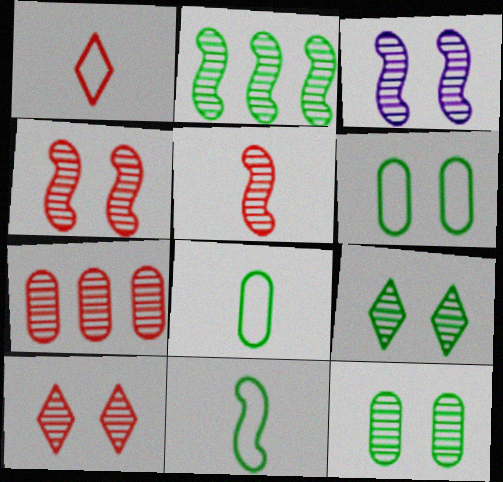[[2, 3, 5], 
[3, 10, 12], 
[5, 7, 10]]